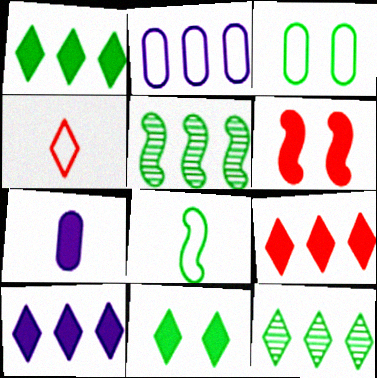[[1, 6, 7], 
[1, 9, 10], 
[2, 5, 9]]